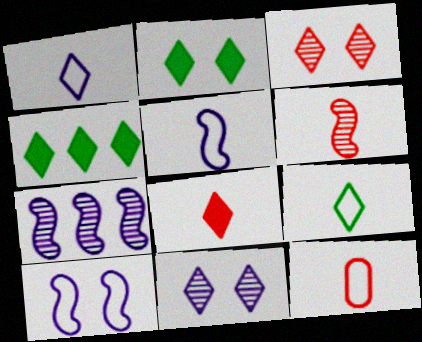[[1, 3, 4], 
[2, 7, 12], 
[5, 9, 12], 
[6, 8, 12]]